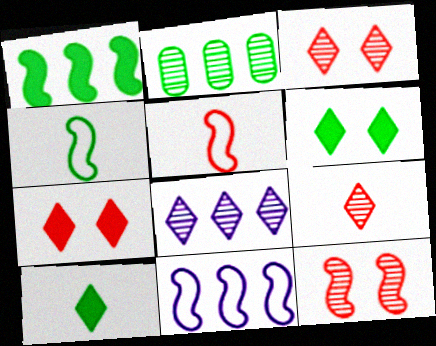[[2, 4, 6]]